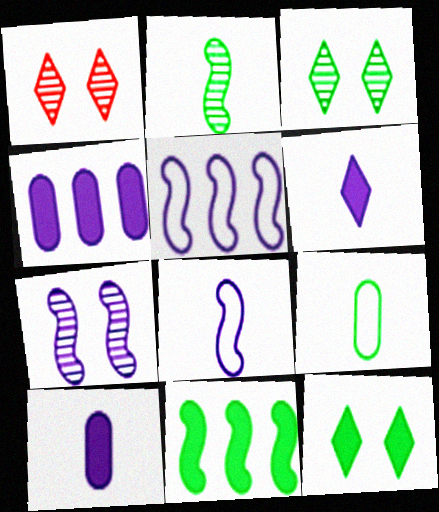[[3, 9, 11]]